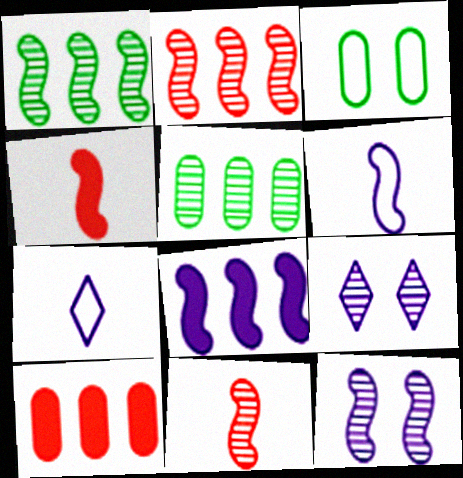[[1, 11, 12], 
[5, 9, 11], 
[6, 8, 12]]